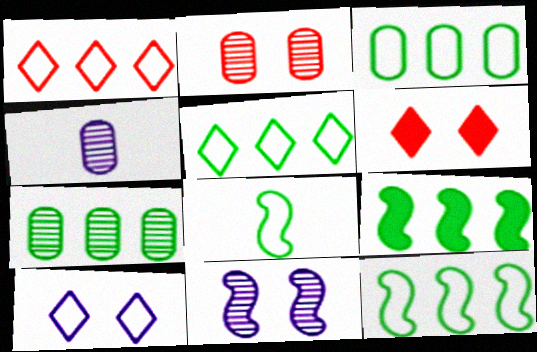[[2, 4, 7], 
[3, 5, 12], 
[4, 6, 12], 
[5, 7, 9]]